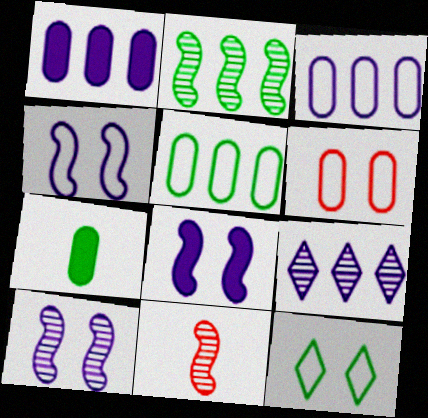[[1, 11, 12], 
[2, 7, 12], 
[2, 10, 11], 
[4, 6, 12], 
[4, 8, 10]]